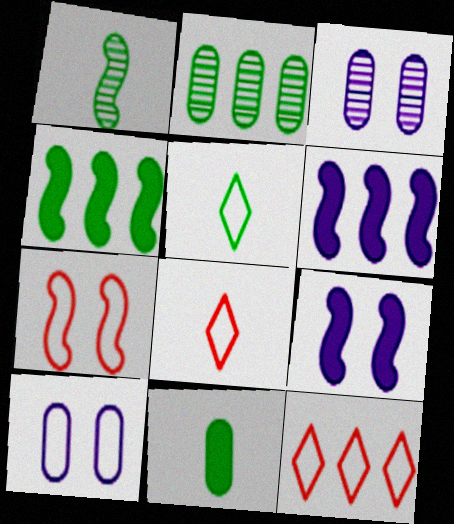[[1, 5, 11], 
[1, 6, 7], 
[2, 6, 12], 
[2, 8, 9], 
[3, 4, 8]]